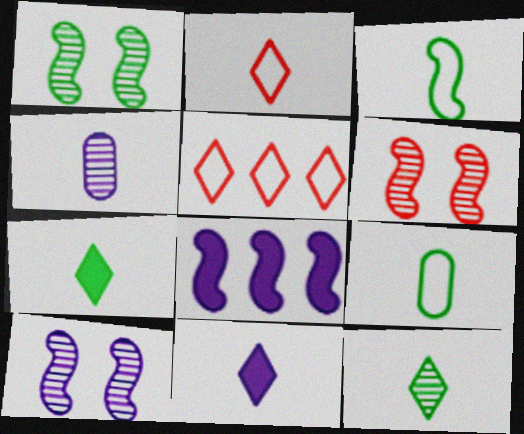[[1, 6, 10], 
[2, 11, 12], 
[3, 6, 8]]